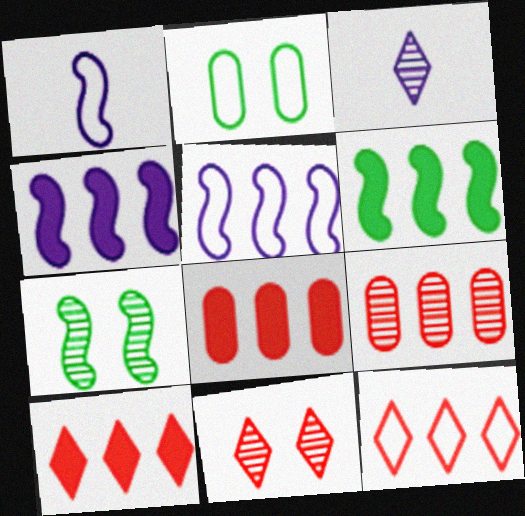[[1, 2, 12], 
[3, 7, 9]]